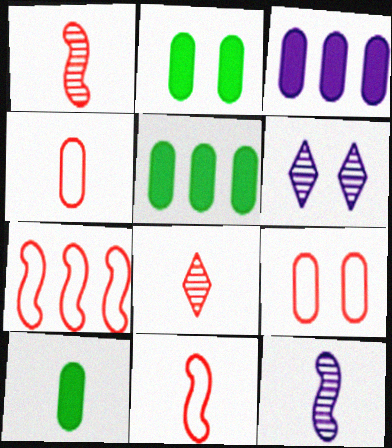[[2, 5, 10], 
[5, 6, 11], 
[6, 7, 10]]